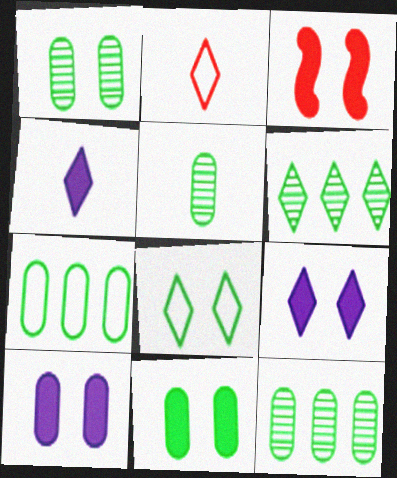[[1, 5, 12], 
[2, 6, 9], 
[3, 9, 11], 
[5, 7, 11]]